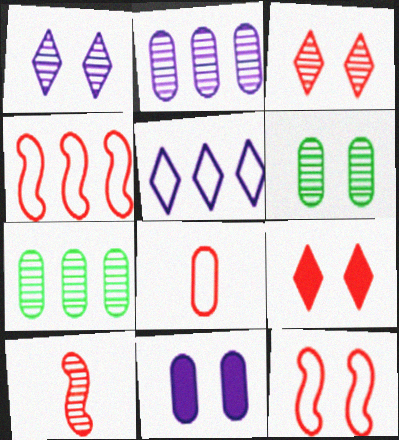[[1, 7, 10], 
[7, 8, 11]]